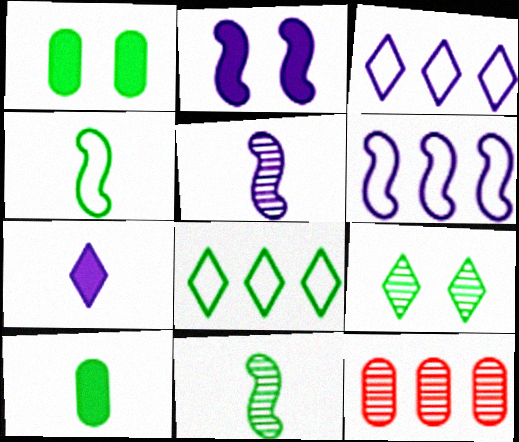[[1, 8, 11], 
[2, 5, 6], 
[5, 9, 12]]